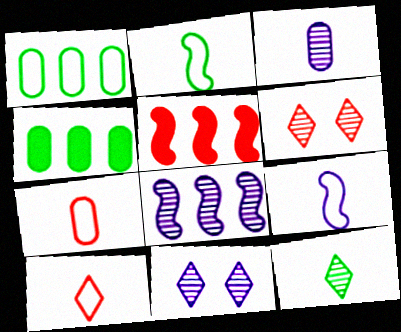[[3, 8, 11], 
[4, 6, 9], 
[5, 6, 7]]